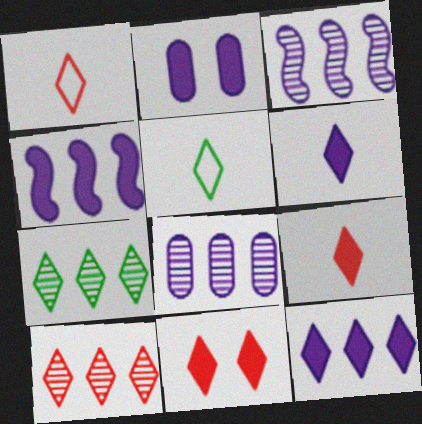[[1, 10, 11], 
[2, 4, 6]]